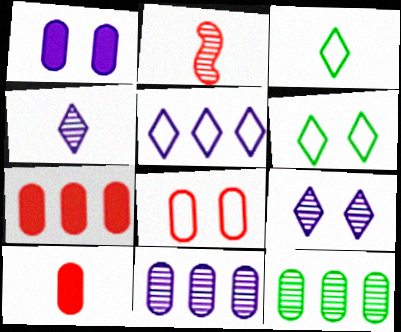[[2, 9, 12]]